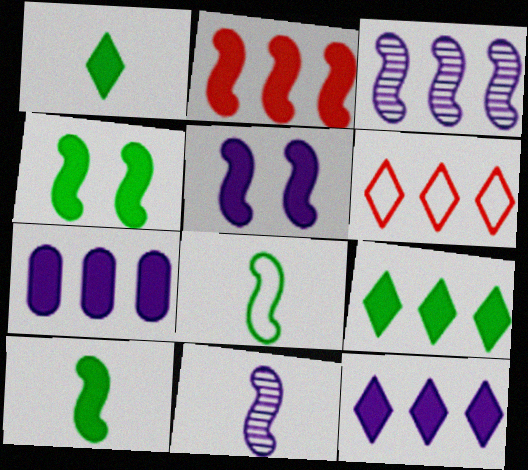[[2, 5, 10], 
[2, 7, 9]]